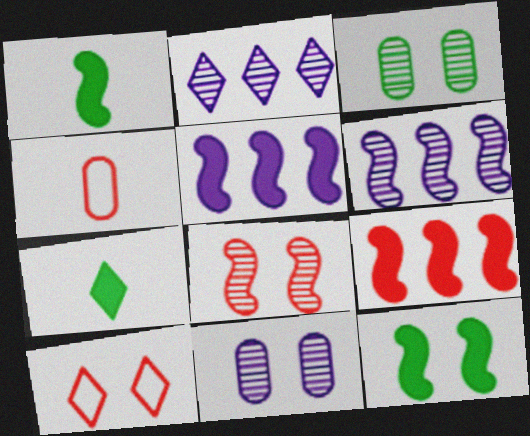[[2, 4, 12], 
[2, 7, 10], 
[10, 11, 12]]